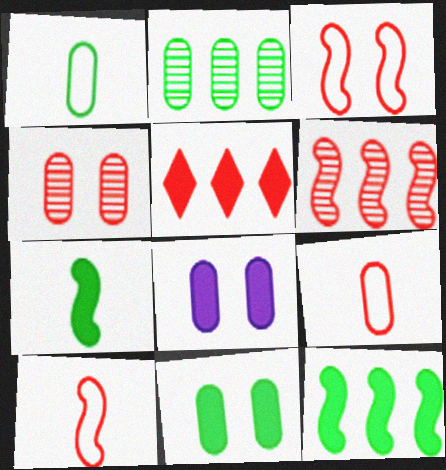[[1, 2, 11], 
[2, 8, 9], 
[4, 5, 10], 
[5, 7, 8]]